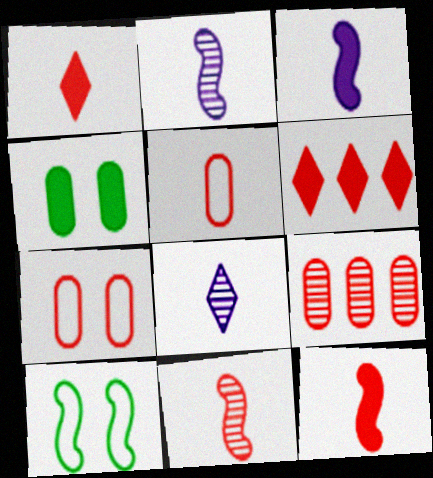[[1, 5, 11], 
[3, 4, 6], 
[6, 7, 11]]